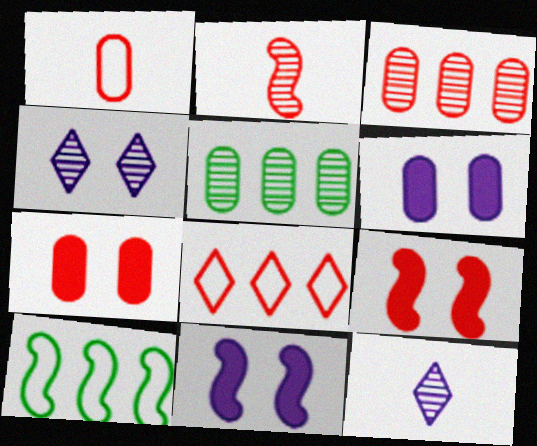[[1, 3, 7], 
[1, 5, 6], 
[2, 4, 5], 
[2, 7, 8], 
[2, 10, 11], 
[7, 10, 12]]